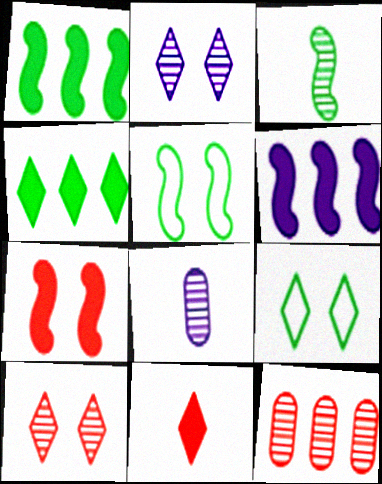[[1, 3, 5], 
[2, 3, 12]]